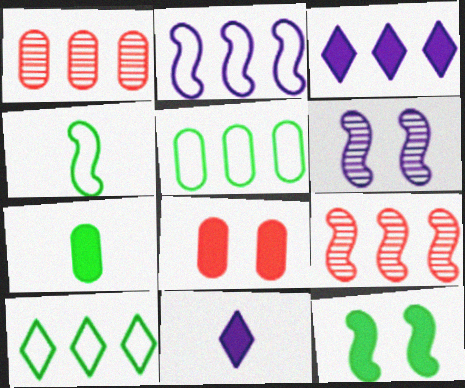[[3, 5, 9]]